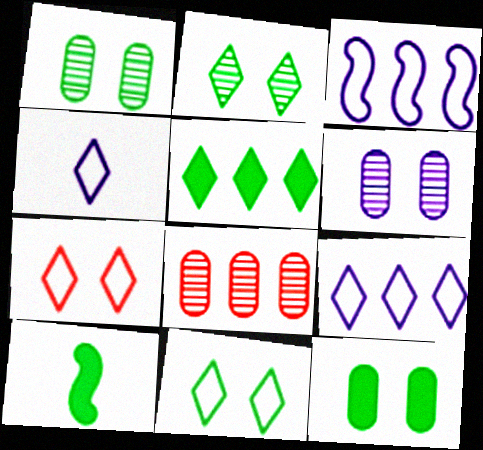[[3, 5, 8], 
[5, 10, 12]]